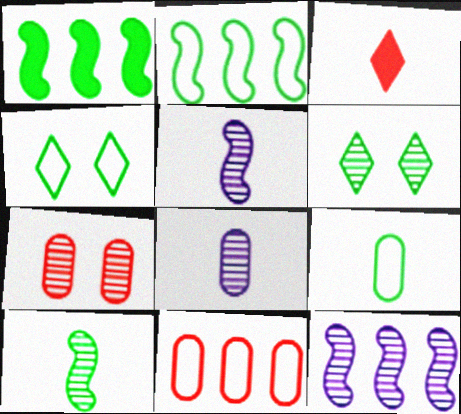[[1, 6, 9], 
[2, 4, 9], 
[3, 5, 9]]